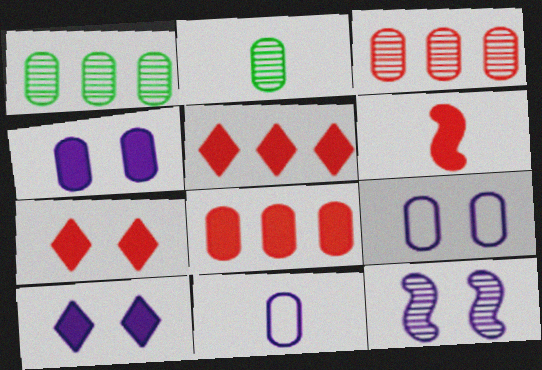[[2, 8, 9], 
[6, 7, 8], 
[9, 10, 12]]